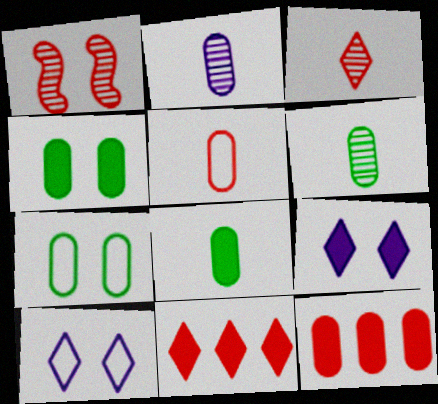[[1, 4, 10], 
[1, 5, 11], 
[1, 7, 9], 
[2, 5, 8], 
[2, 7, 12]]